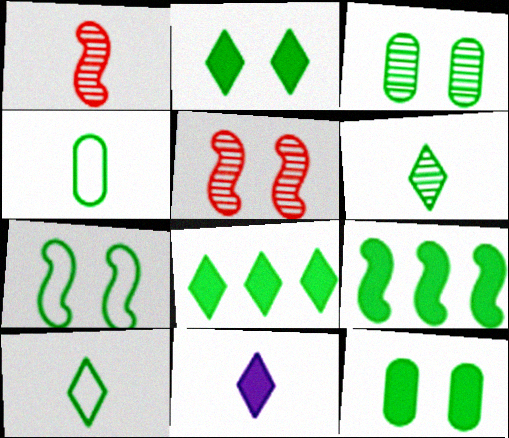[[1, 4, 11], 
[2, 3, 7], 
[3, 9, 10]]